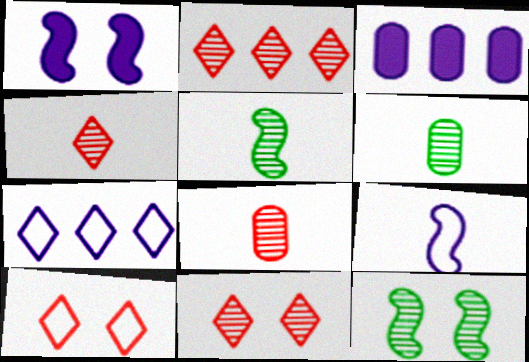[[2, 4, 11], 
[3, 5, 10]]